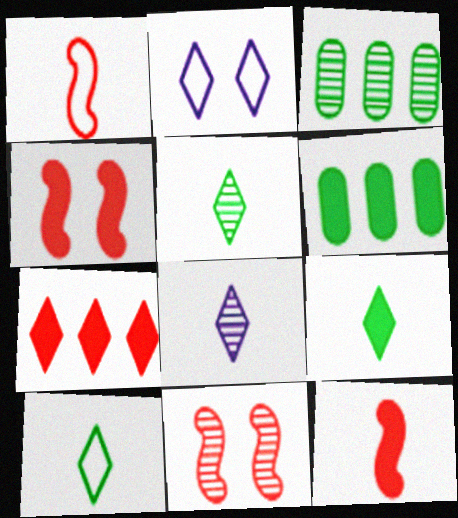[[2, 3, 12], 
[2, 5, 7], 
[3, 8, 11], 
[5, 9, 10]]